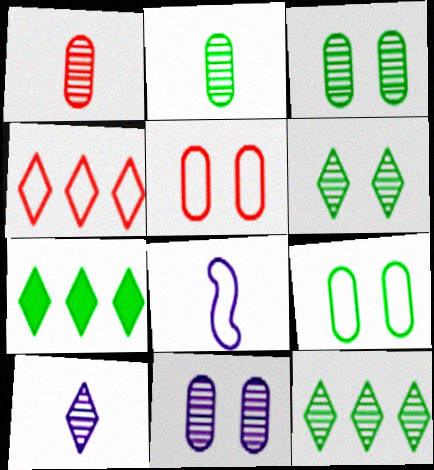[[4, 8, 9]]